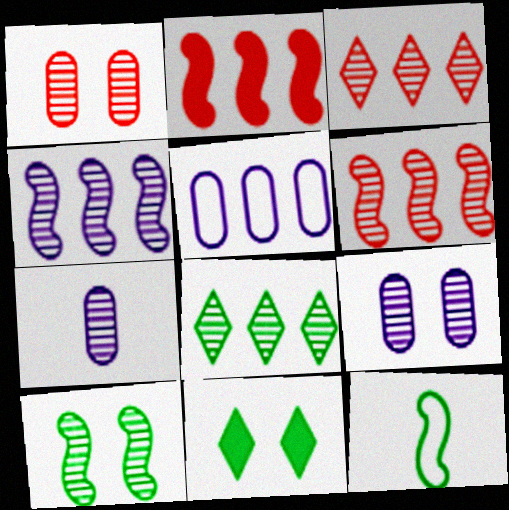[[2, 5, 8], 
[3, 7, 10]]